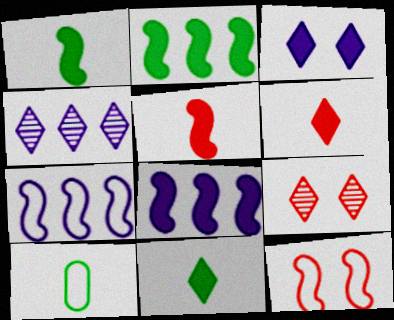[[8, 9, 10]]